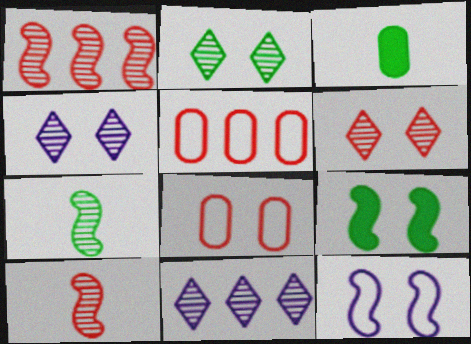[[2, 4, 6], 
[4, 8, 9]]